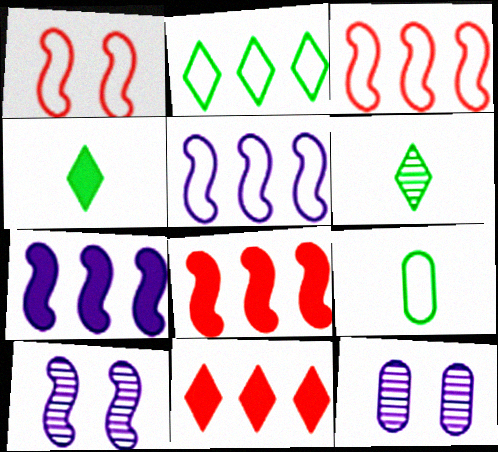[[3, 4, 12], 
[9, 10, 11]]